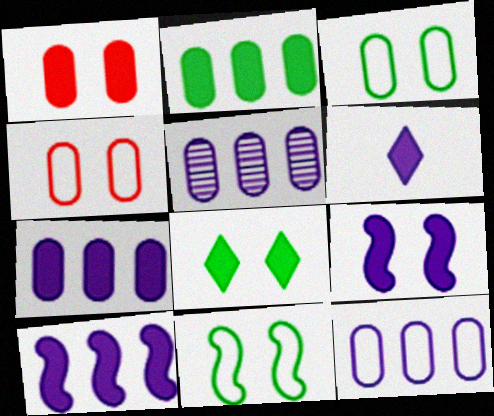[[1, 8, 9], 
[5, 7, 12], 
[6, 7, 9]]